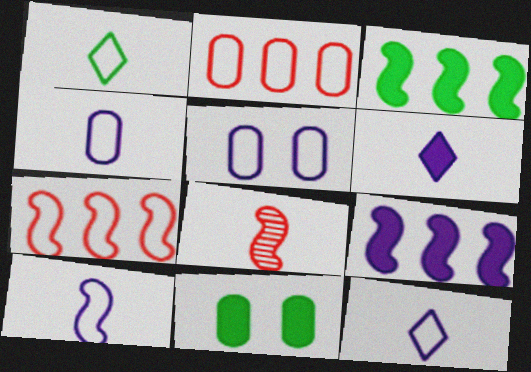[[1, 5, 7], 
[4, 10, 12]]